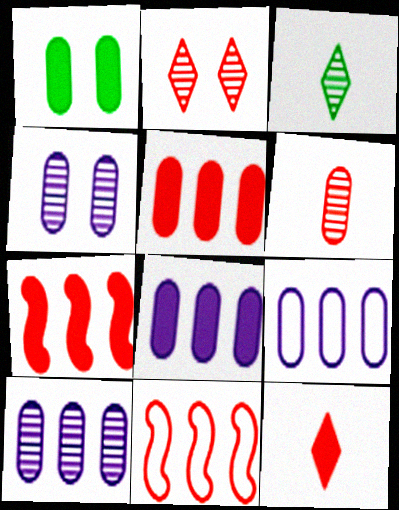[[1, 6, 9], 
[8, 9, 10]]